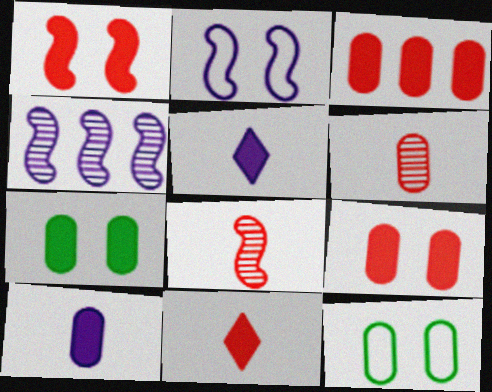[[1, 3, 11], 
[3, 7, 10], 
[4, 11, 12]]